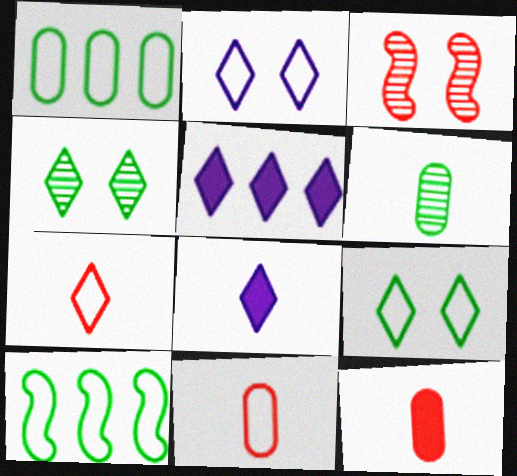[[1, 3, 8], 
[2, 10, 11], 
[4, 5, 7]]